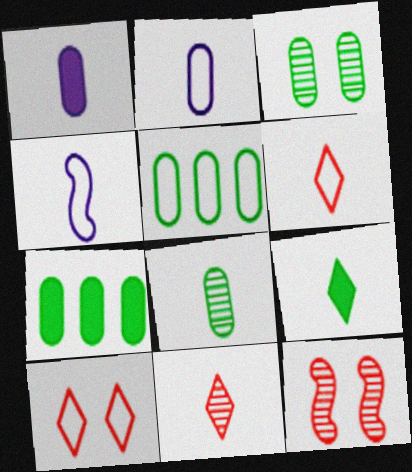[[4, 5, 10]]